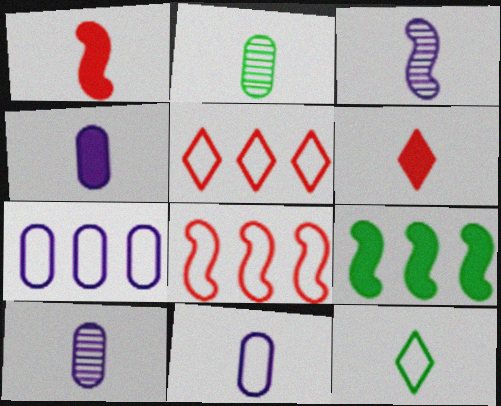[[1, 10, 12], 
[4, 10, 11]]